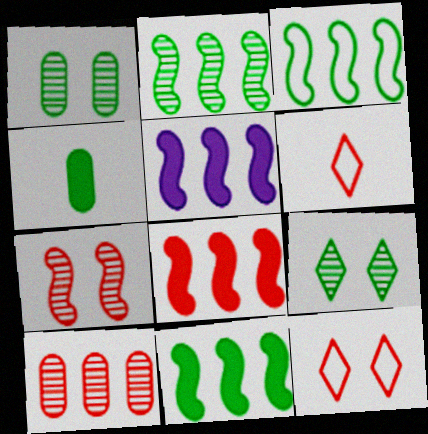[[1, 5, 6], 
[2, 3, 11], 
[3, 4, 9], 
[5, 8, 11]]